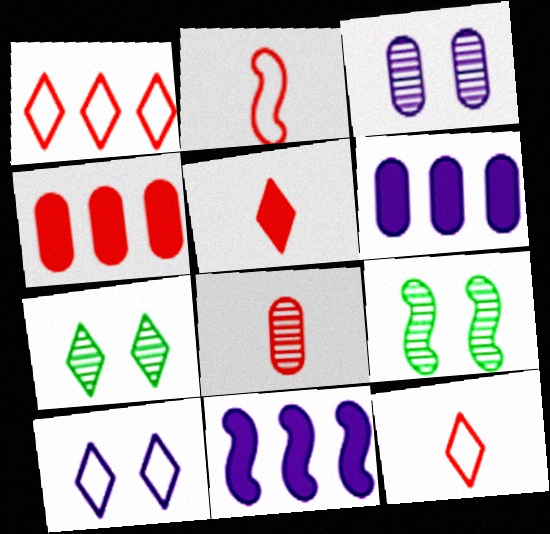[[2, 5, 8], 
[2, 6, 7], 
[2, 9, 11], 
[6, 9, 12]]